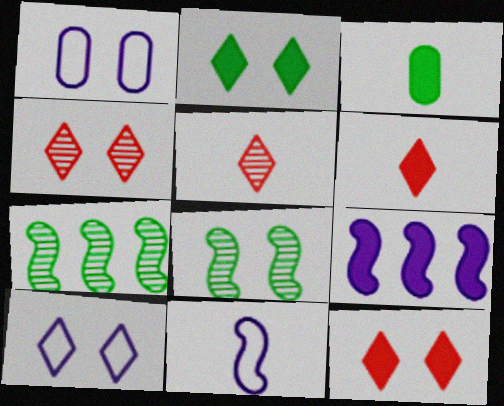[[1, 6, 7], 
[1, 8, 12], 
[2, 4, 10], 
[3, 5, 11], 
[3, 9, 12]]